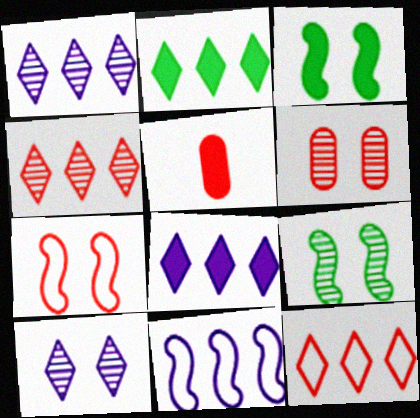[[1, 2, 12], 
[3, 5, 8], 
[4, 5, 7], 
[6, 9, 10]]